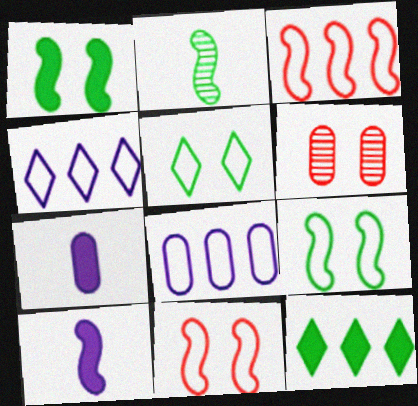[]